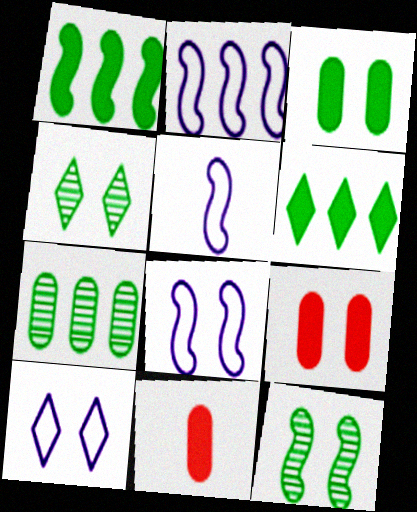[[2, 4, 11], 
[2, 5, 8], 
[4, 8, 9], 
[9, 10, 12]]